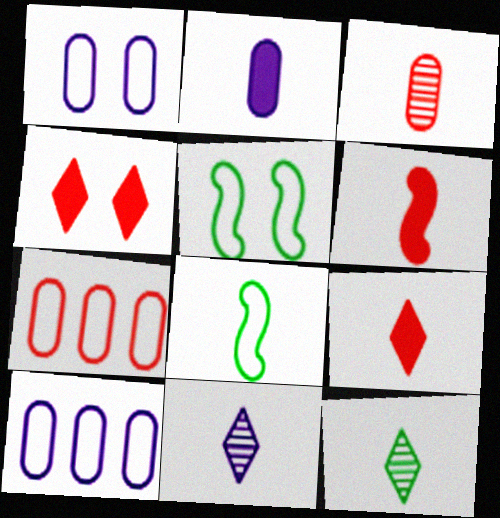[]